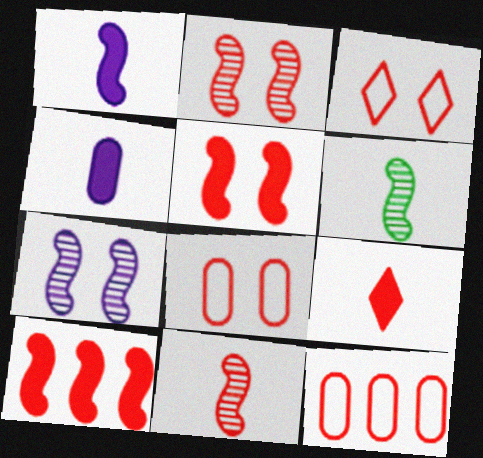[[2, 9, 12]]